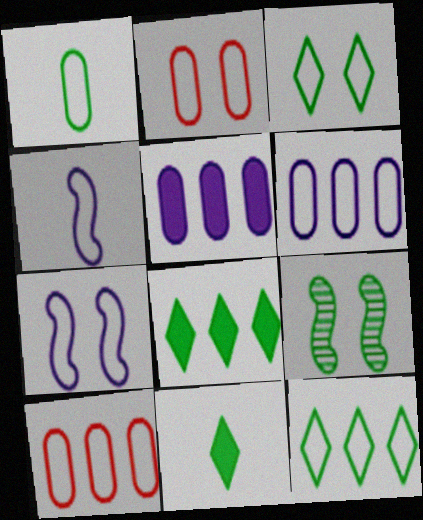[[1, 2, 6], 
[1, 8, 9], 
[2, 3, 7], 
[2, 4, 12], 
[3, 4, 10]]